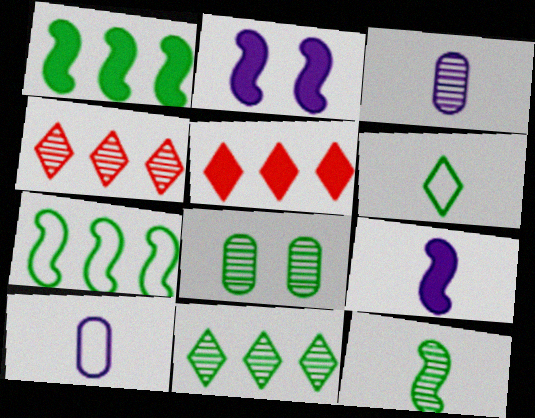[[1, 6, 8], 
[8, 11, 12]]